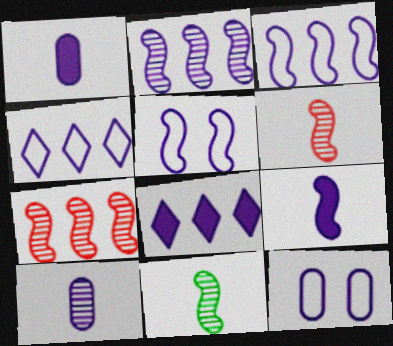[[2, 5, 9], 
[5, 8, 10]]